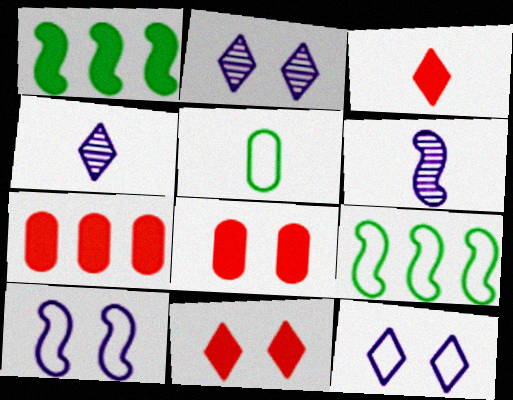[[3, 5, 6], 
[4, 8, 9]]